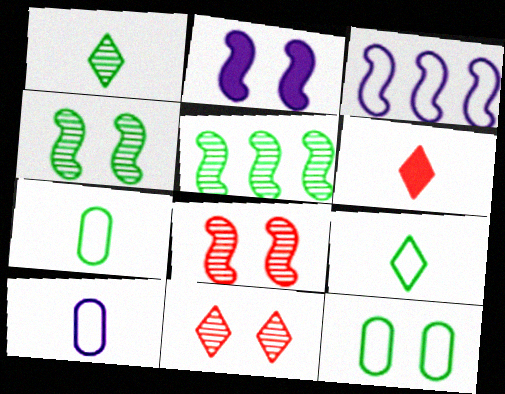[[2, 11, 12]]